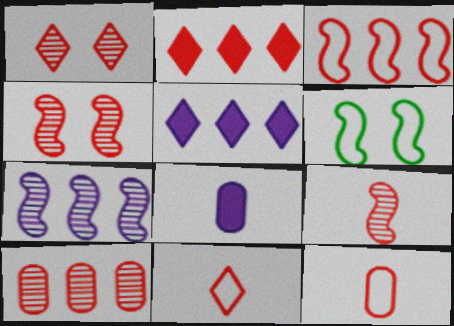[[1, 2, 11], 
[1, 9, 10], 
[2, 3, 10], 
[2, 4, 12]]